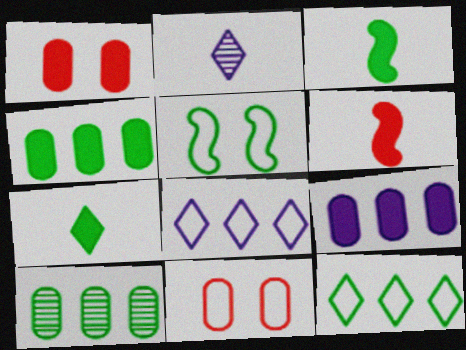[[5, 7, 10]]